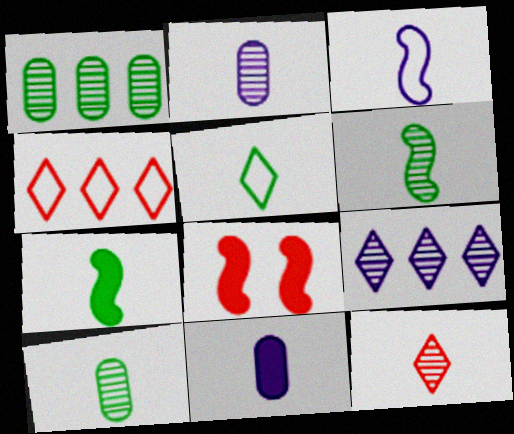[[2, 6, 12], 
[5, 7, 10]]